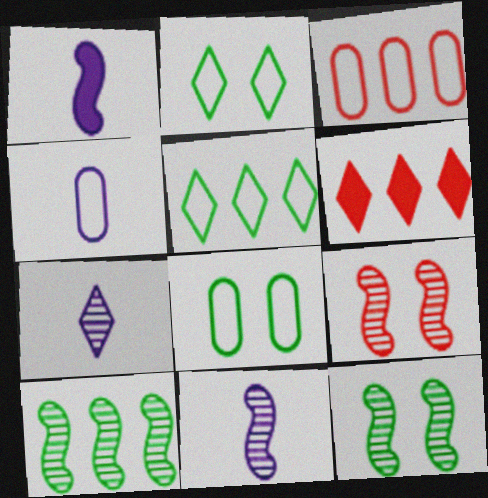[[1, 4, 7], 
[2, 6, 7], 
[3, 4, 8], 
[4, 6, 12], 
[6, 8, 11], 
[9, 10, 11]]